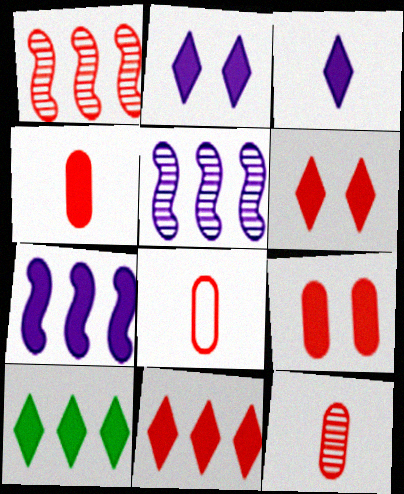[[1, 6, 8], 
[3, 6, 10], 
[4, 8, 12]]